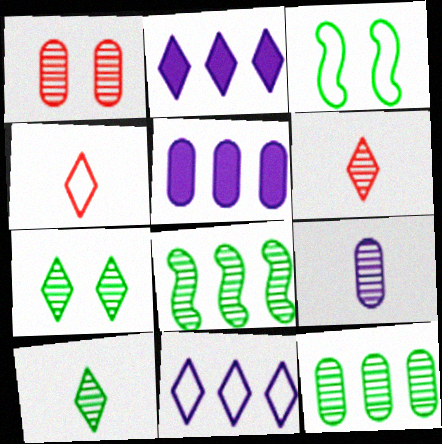[[1, 9, 12], 
[2, 4, 7], 
[3, 5, 6]]